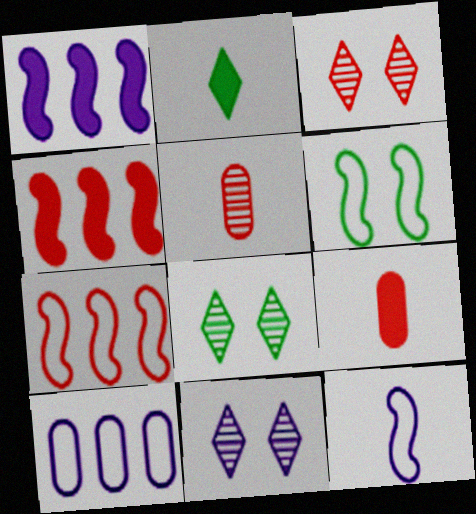[[2, 5, 12], 
[3, 7, 9], 
[3, 8, 11], 
[6, 7, 12]]